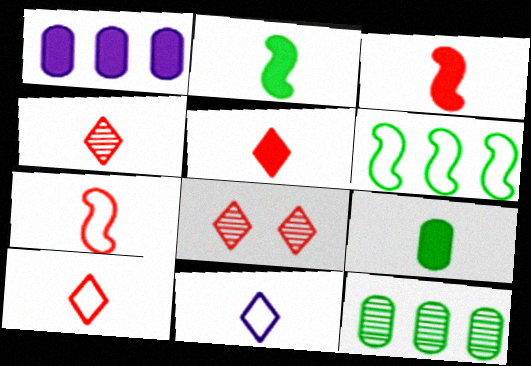[[4, 5, 10]]